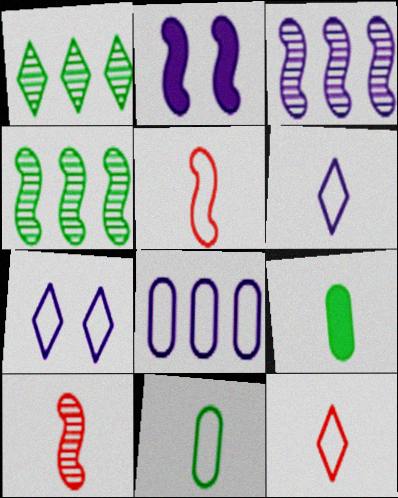[[2, 4, 5], 
[5, 6, 11], 
[6, 9, 10]]